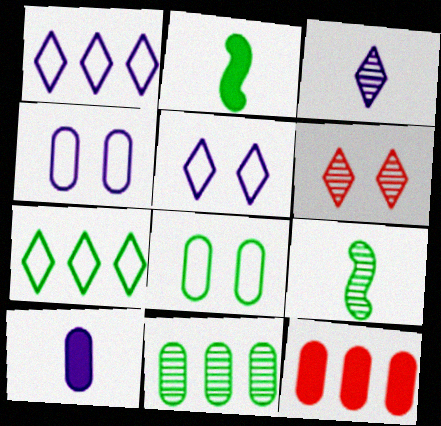[[5, 9, 12]]